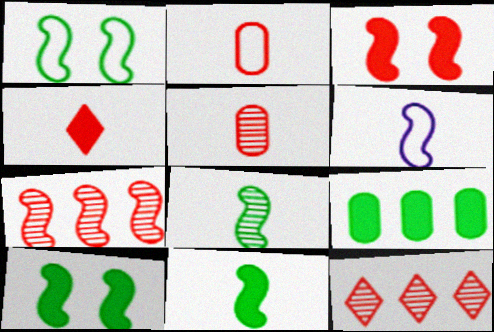[[2, 3, 12], 
[6, 7, 10]]